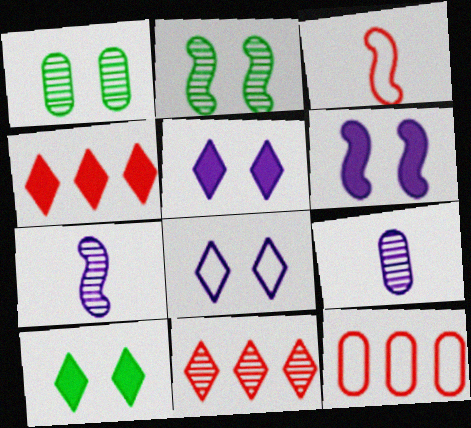[[1, 7, 11], 
[2, 9, 11], 
[7, 10, 12]]